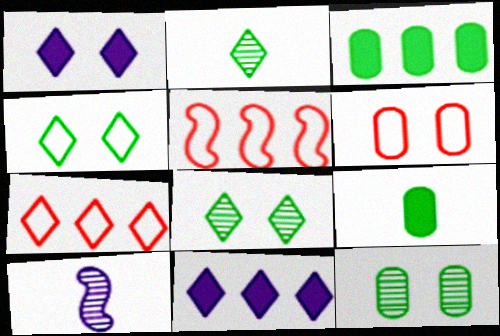[[1, 2, 7]]